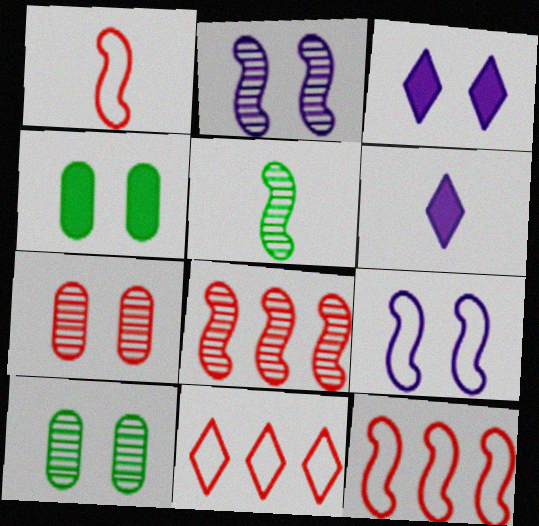[[2, 5, 8], 
[6, 10, 12]]